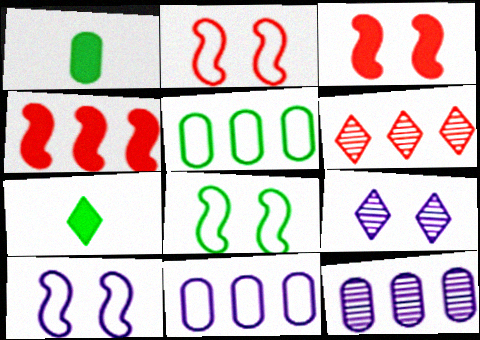[[1, 6, 10], 
[2, 7, 12], 
[2, 8, 10]]